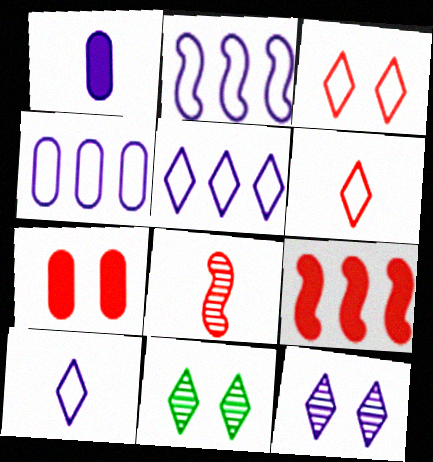[[1, 2, 12], 
[2, 4, 5]]